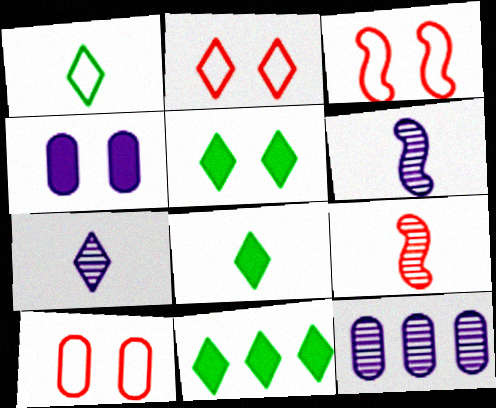[[2, 3, 10], 
[2, 7, 11], 
[3, 8, 12], 
[5, 8, 11], 
[6, 10, 11]]